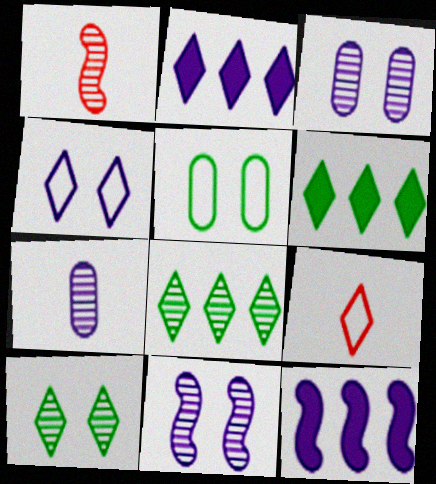[[1, 2, 5], 
[1, 3, 8], 
[2, 9, 10], 
[4, 7, 12]]